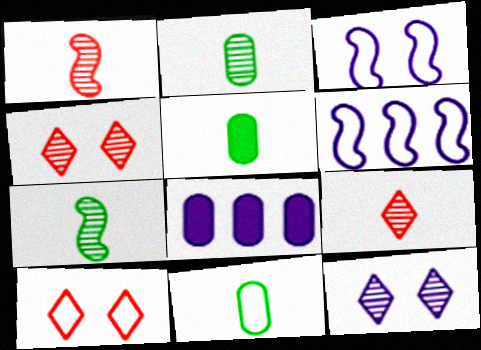[[2, 5, 11], 
[4, 5, 6], 
[6, 10, 11], 
[7, 8, 10]]